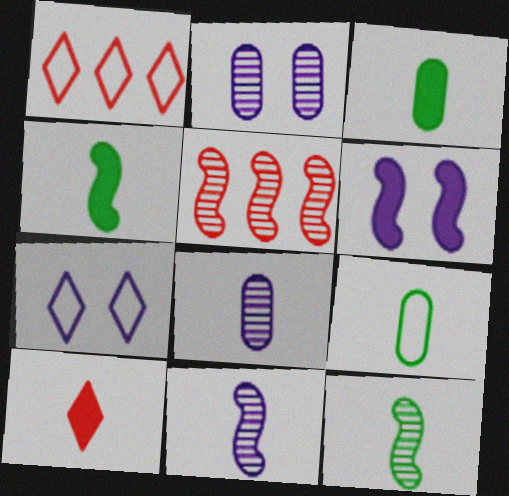[[1, 2, 4], 
[2, 6, 7], 
[3, 5, 7], 
[9, 10, 11]]